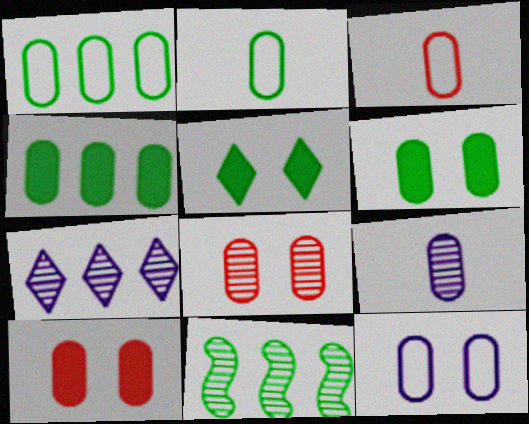[[1, 3, 12], 
[1, 9, 10], 
[2, 5, 11], 
[6, 8, 12]]